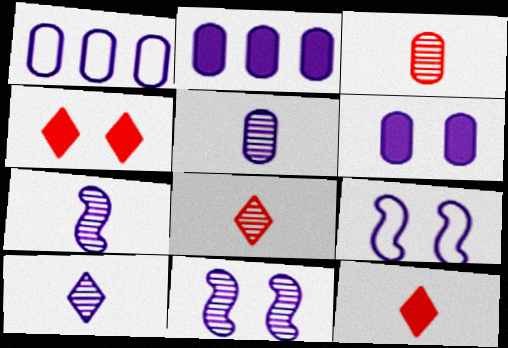[[1, 5, 6], 
[2, 9, 10], 
[5, 7, 10]]